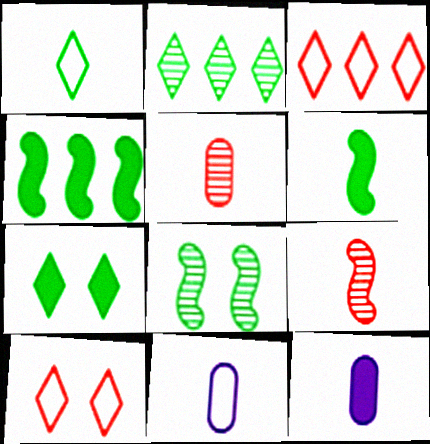[[1, 2, 7], 
[1, 9, 12], 
[3, 8, 12]]